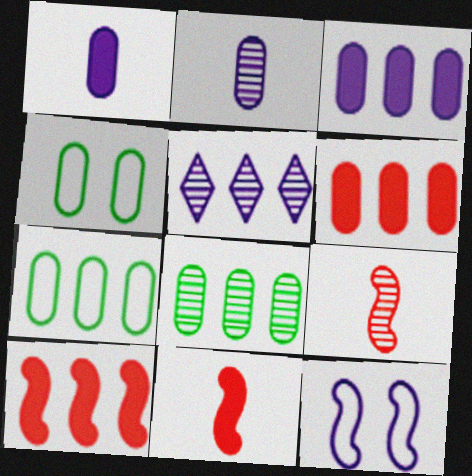[[1, 5, 12], 
[2, 4, 6], 
[4, 5, 11], 
[5, 7, 10]]